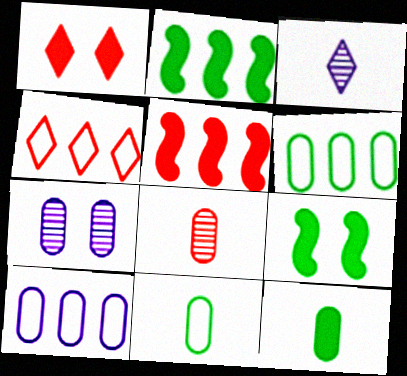[]